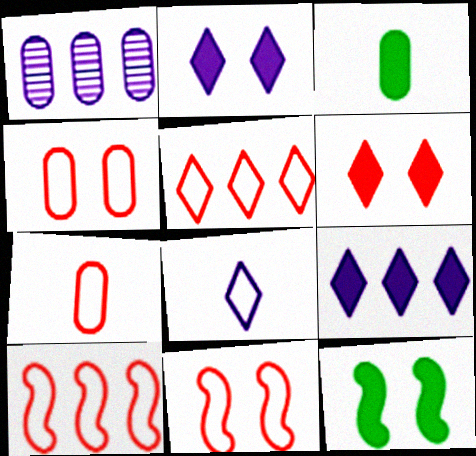[[1, 3, 4], 
[5, 7, 11]]